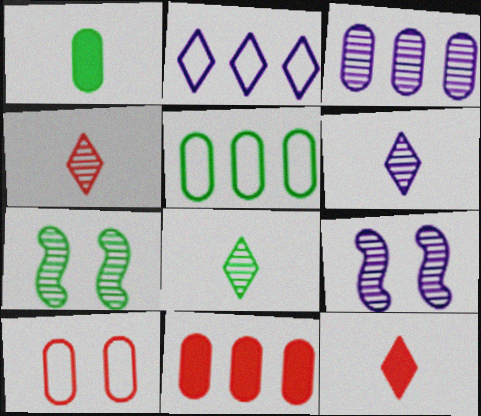[[1, 3, 10], 
[3, 4, 7], 
[3, 5, 11], 
[3, 6, 9], 
[4, 6, 8], 
[5, 9, 12]]